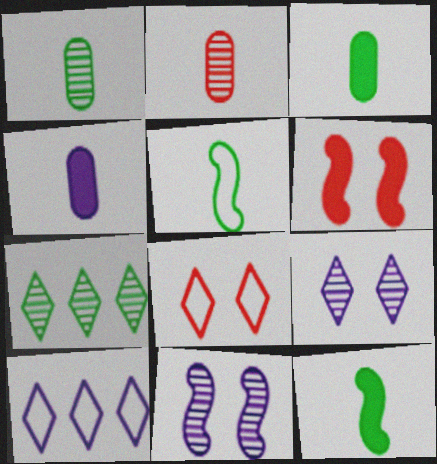[[1, 6, 10], 
[2, 7, 11], 
[4, 10, 11]]